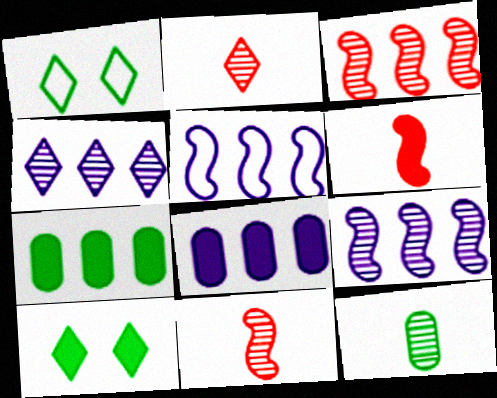[[1, 8, 11], 
[4, 5, 8], 
[6, 8, 10]]